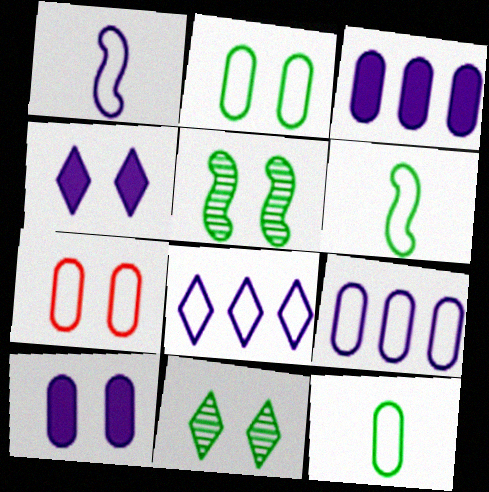[[4, 5, 7], 
[6, 7, 8], 
[7, 9, 12]]